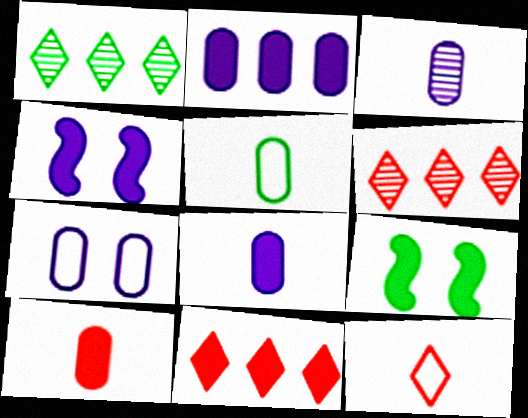[[1, 5, 9], 
[2, 3, 7], 
[3, 5, 10], 
[4, 5, 6], 
[8, 9, 11]]